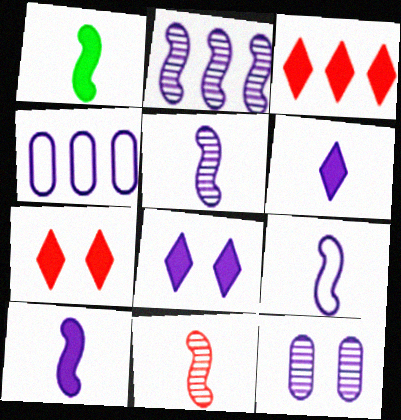[[1, 9, 11], 
[4, 5, 8], 
[5, 9, 10]]